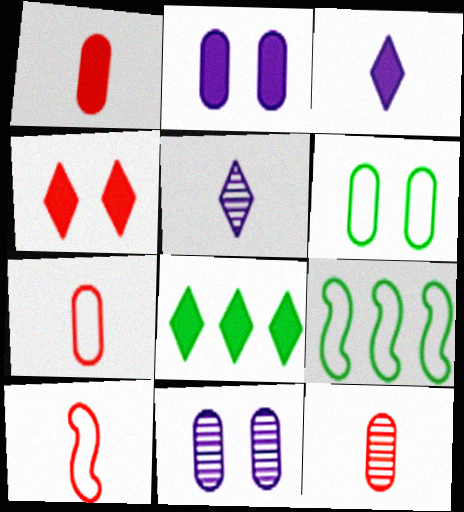[[1, 7, 12], 
[3, 4, 8], 
[8, 10, 11]]